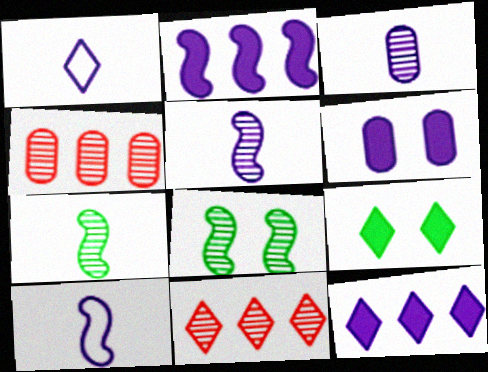[[1, 9, 11], 
[3, 8, 11], 
[4, 9, 10]]